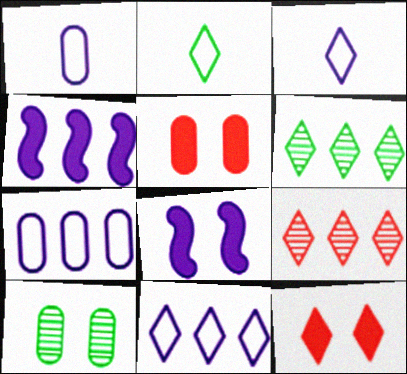[[3, 6, 12]]